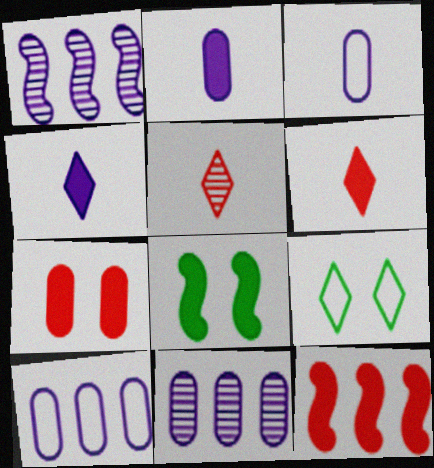[[5, 8, 10], 
[6, 7, 12]]